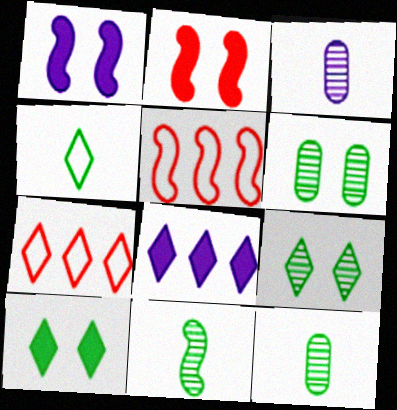[[1, 5, 11], 
[1, 7, 12], 
[3, 5, 10]]